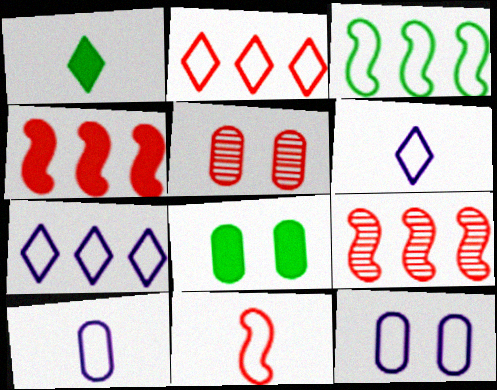[[1, 9, 12], 
[5, 8, 12], 
[6, 8, 9]]